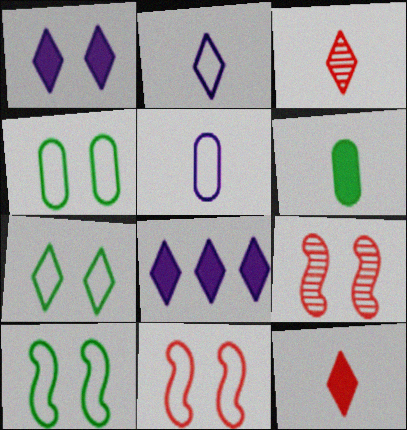[[1, 4, 9], 
[3, 7, 8], 
[4, 7, 10]]